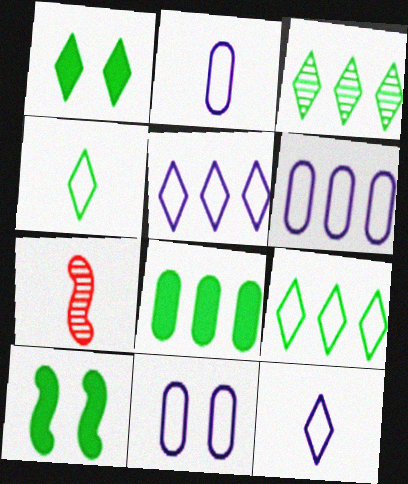[[1, 3, 4], 
[1, 6, 7], 
[2, 6, 11]]